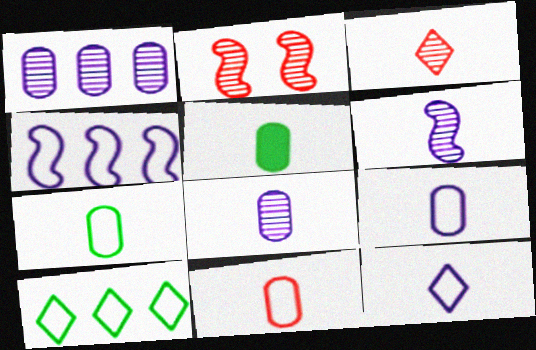[[5, 8, 11], 
[7, 9, 11]]